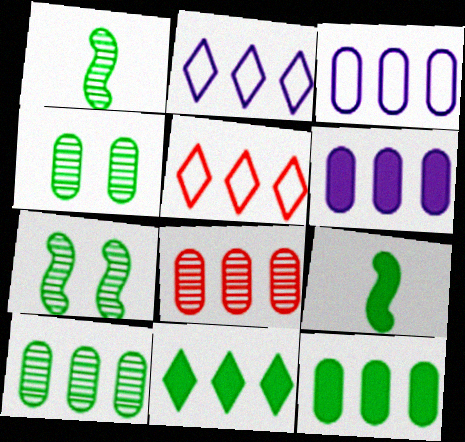[[3, 8, 12]]